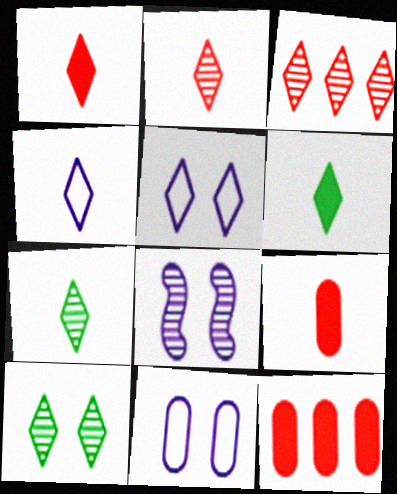[[1, 4, 7], 
[2, 4, 6], 
[3, 5, 6]]